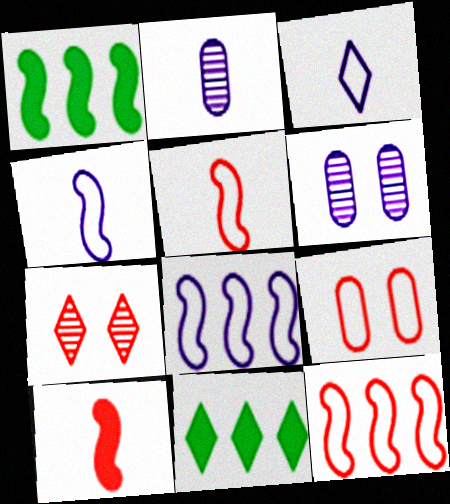[[3, 7, 11], 
[5, 6, 11]]